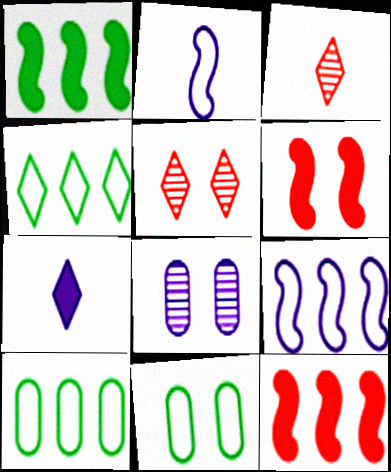[[4, 5, 7], 
[7, 8, 9]]